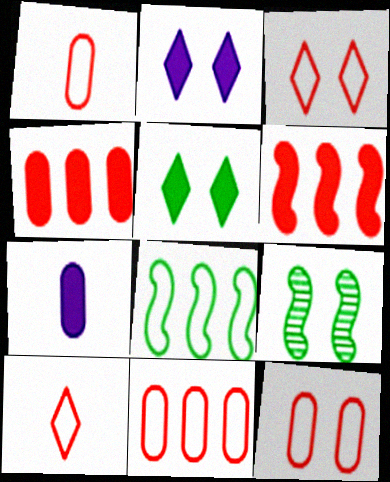[[1, 11, 12], 
[2, 9, 12], 
[5, 6, 7]]